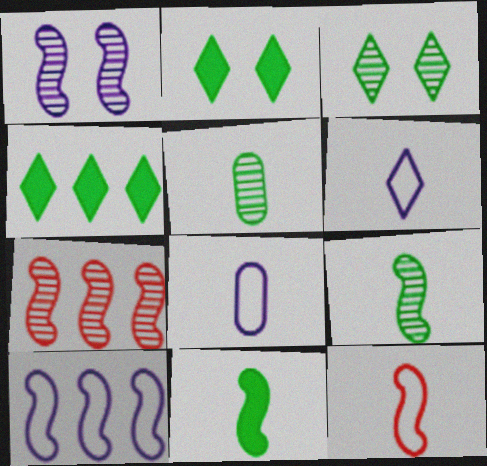[[1, 7, 9], 
[2, 7, 8]]